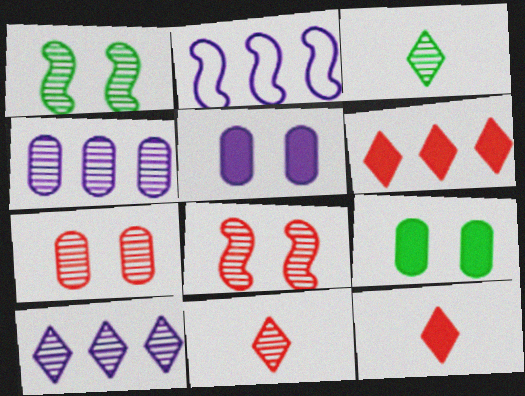[[1, 4, 11], 
[2, 9, 11], 
[3, 4, 8]]